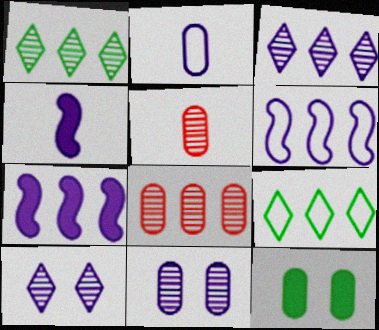[[2, 7, 10], 
[2, 8, 12], 
[7, 8, 9]]